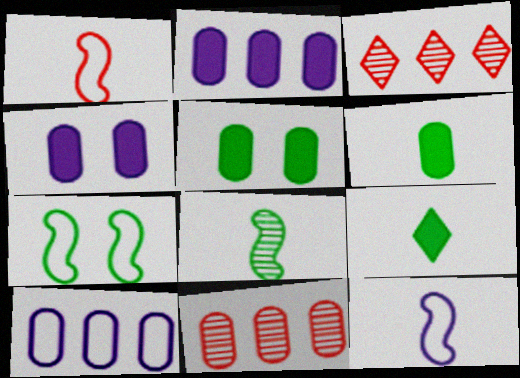[[3, 5, 12]]